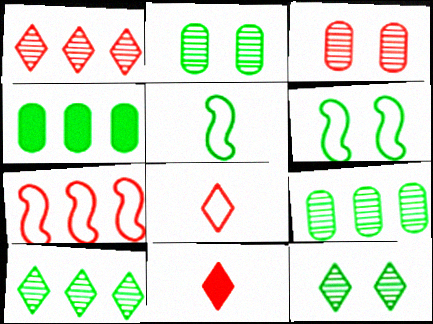[[3, 7, 11], 
[4, 5, 12]]